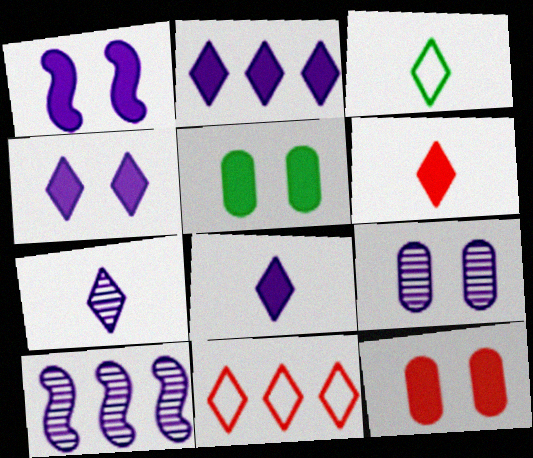[[2, 4, 8], 
[3, 6, 7], 
[3, 10, 12], 
[7, 9, 10]]